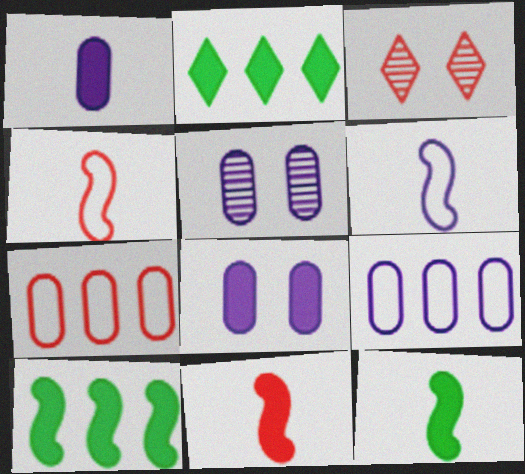[[1, 5, 9], 
[2, 4, 5], 
[2, 8, 11], 
[3, 7, 11], 
[3, 9, 12]]